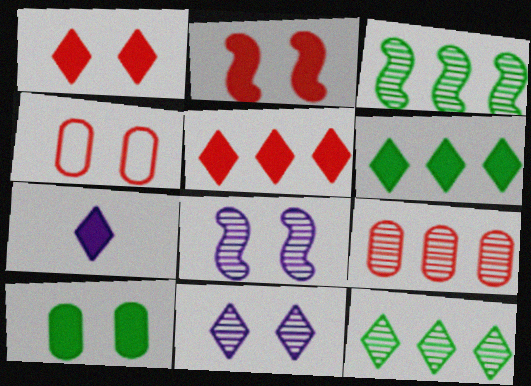[[1, 6, 7], 
[3, 4, 7]]